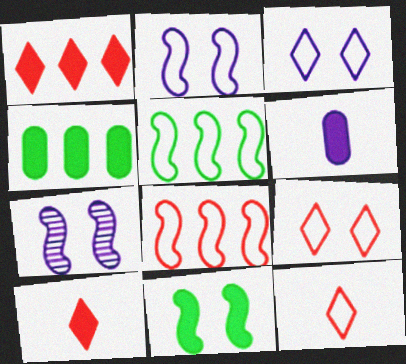[[1, 6, 11], 
[4, 7, 12]]